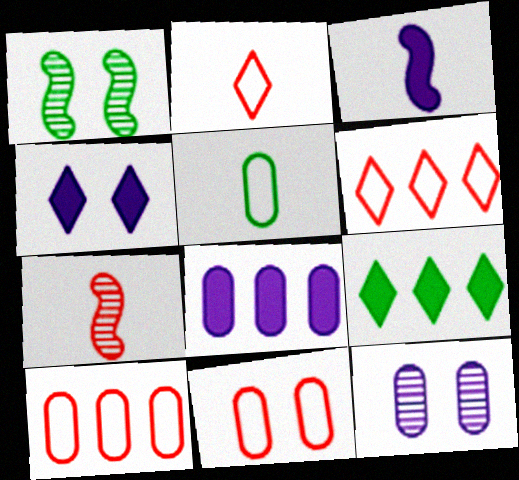[[1, 2, 8], 
[1, 4, 11], 
[1, 5, 9], 
[3, 4, 8]]